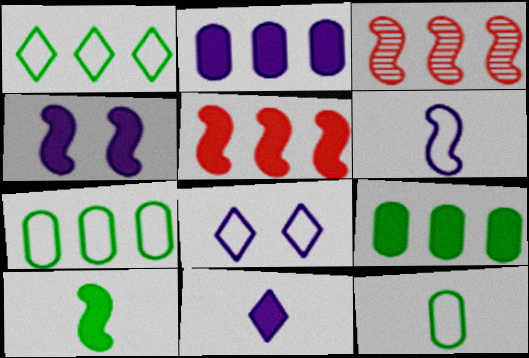[[1, 2, 3], 
[2, 4, 11], 
[4, 5, 10]]